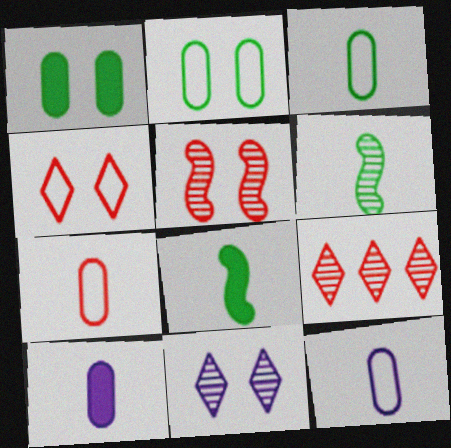[[3, 7, 12]]